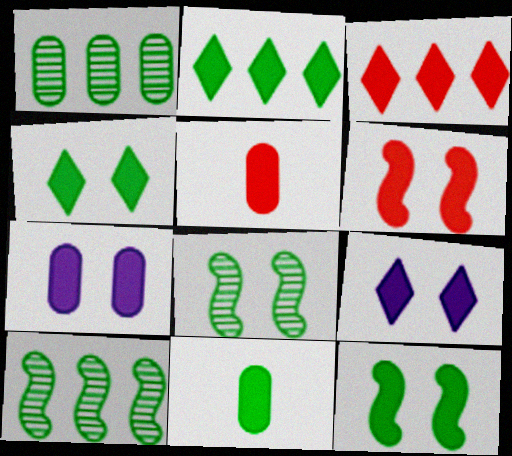[[2, 11, 12], 
[3, 5, 6], 
[4, 6, 7]]